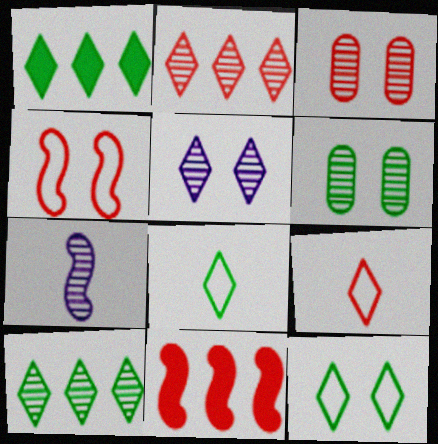[[1, 5, 9], 
[2, 6, 7], 
[3, 7, 10], 
[3, 9, 11]]